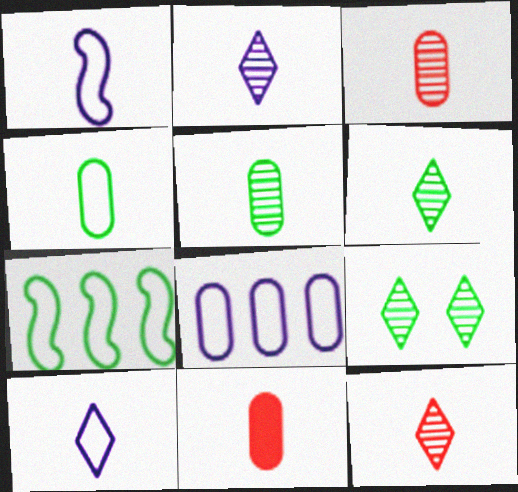[[1, 6, 11], 
[2, 6, 12]]